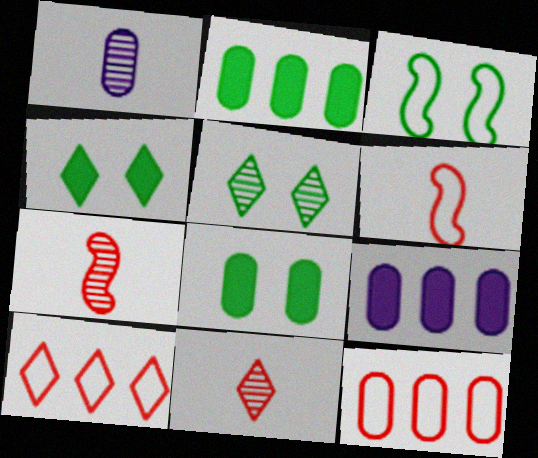[[1, 8, 12], 
[3, 5, 8], 
[3, 9, 11], 
[5, 6, 9]]